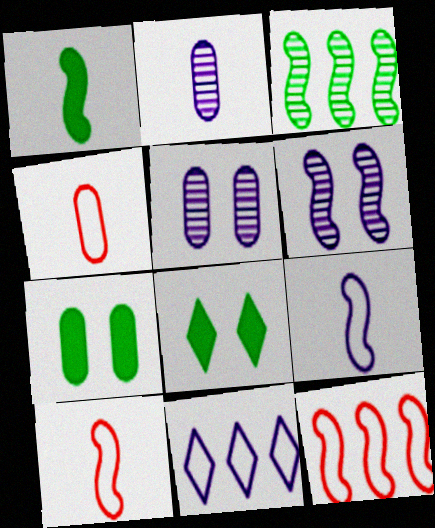[[1, 6, 12], 
[2, 8, 12]]